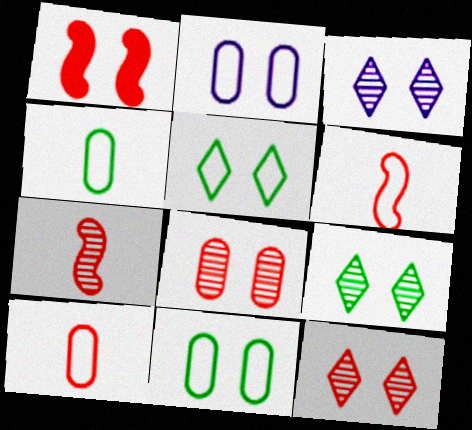[[1, 2, 9], 
[1, 3, 11], 
[3, 9, 12]]